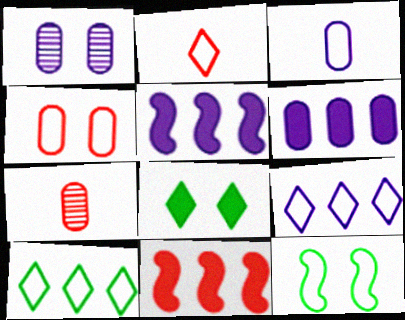[[1, 3, 6]]